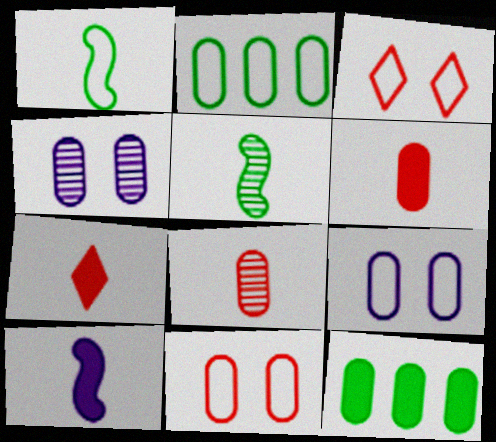[[2, 4, 6], 
[8, 9, 12]]